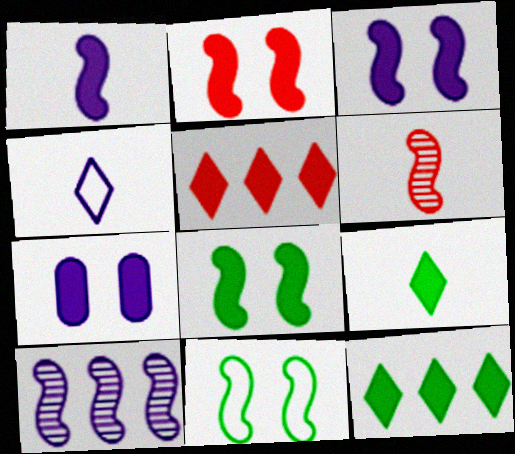[[2, 3, 8], 
[4, 7, 10]]